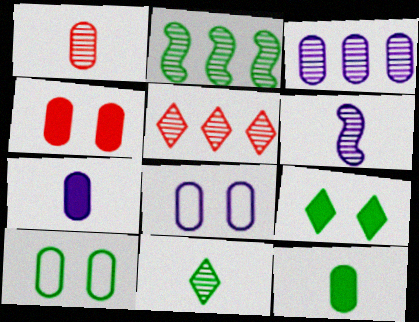[[1, 6, 11], 
[2, 3, 5], 
[3, 7, 8]]